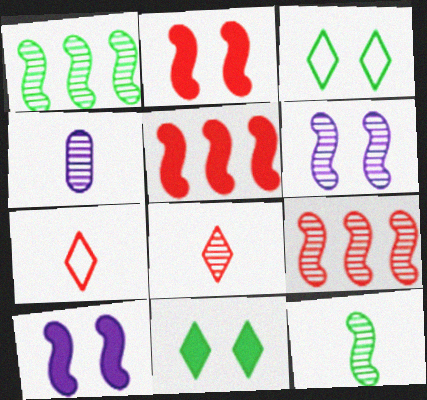[[3, 4, 5], 
[4, 8, 12], 
[6, 9, 12]]